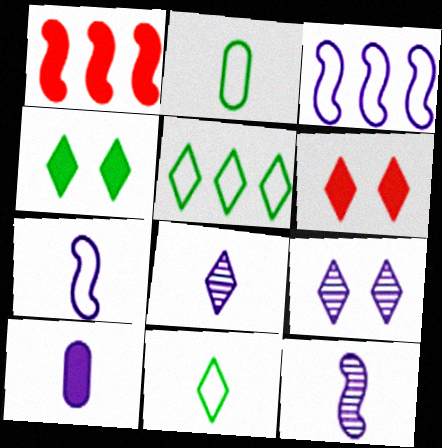[[1, 2, 9], 
[1, 4, 10], 
[3, 9, 10], 
[5, 6, 8], 
[7, 8, 10]]